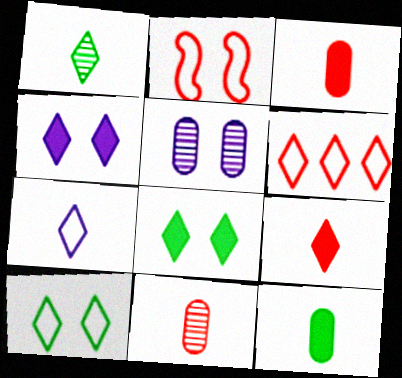[[1, 4, 6], 
[1, 7, 9], 
[2, 5, 8], 
[6, 7, 10]]